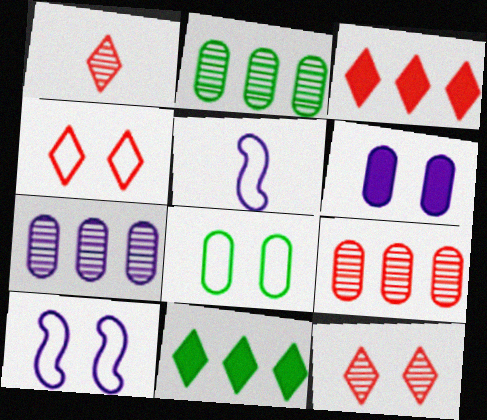[[1, 3, 4], 
[2, 7, 9], 
[4, 8, 10]]